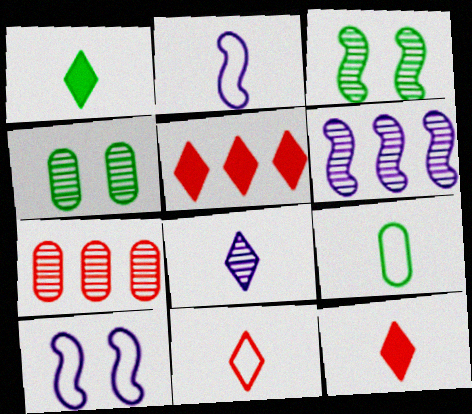[[1, 7, 10], 
[1, 8, 11], 
[2, 4, 5], 
[2, 9, 11], 
[3, 7, 8]]